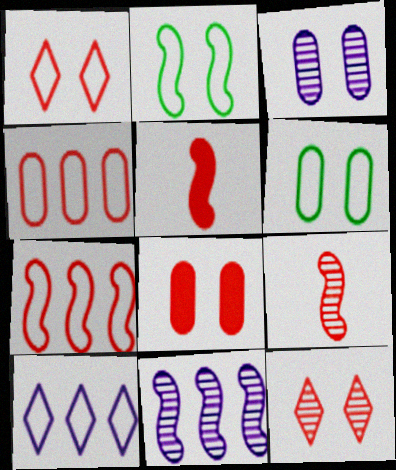[[2, 5, 11], 
[3, 6, 8], 
[4, 5, 12]]